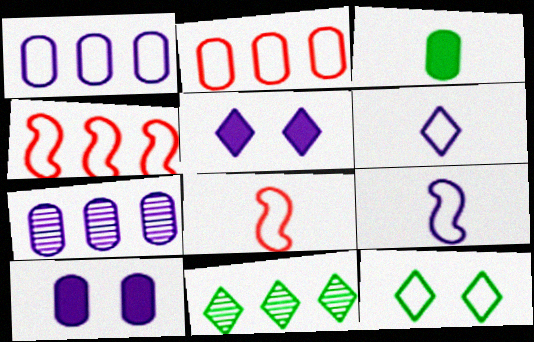[[1, 8, 12], 
[2, 9, 12], 
[5, 7, 9], 
[8, 10, 11]]